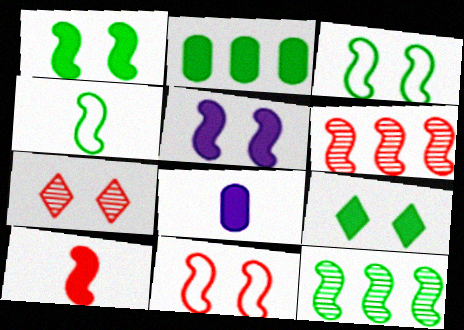[[1, 4, 12], 
[4, 5, 6], 
[6, 10, 11]]